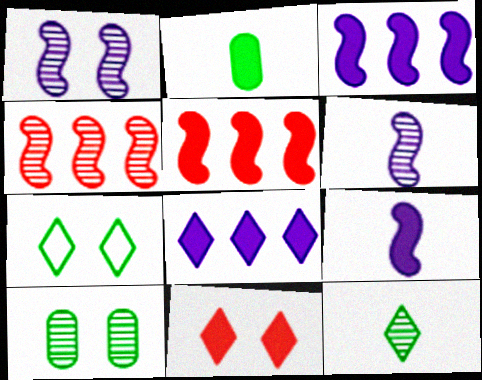[[2, 3, 11]]